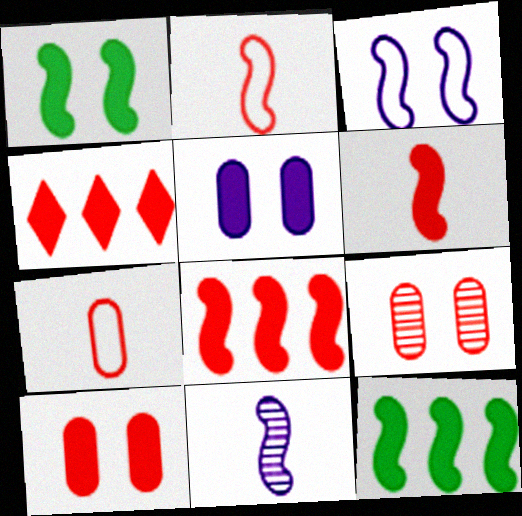[[2, 4, 9], 
[4, 6, 10]]